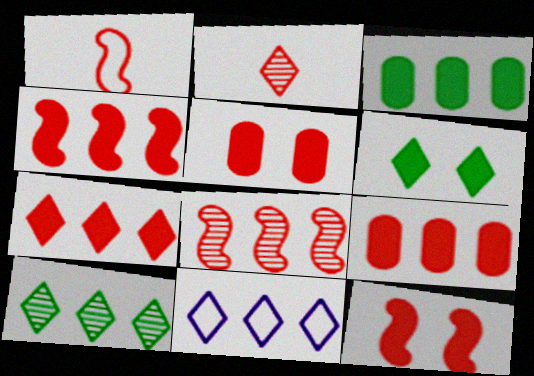[[1, 8, 12], 
[2, 6, 11], 
[3, 8, 11], 
[4, 7, 9], 
[7, 10, 11]]